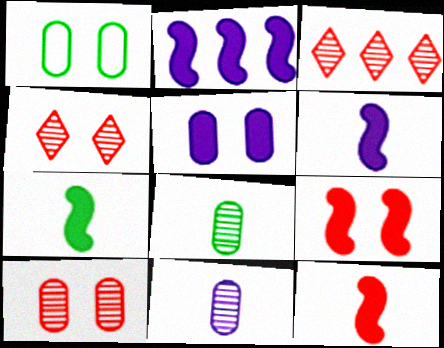[[1, 3, 6], 
[1, 5, 10], 
[2, 7, 9], 
[6, 7, 12]]